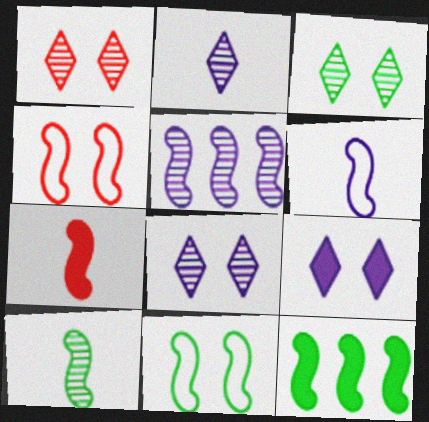[[1, 3, 8], 
[5, 7, 11], 
[6, 7, 10], 
[10, 11, 12]]